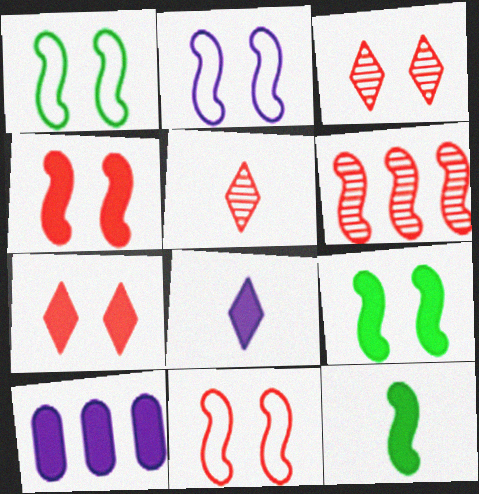[[1, 2, 11], 
[1, 5, 10], 
[2, 6, 12], 
[7, 10, 12]]